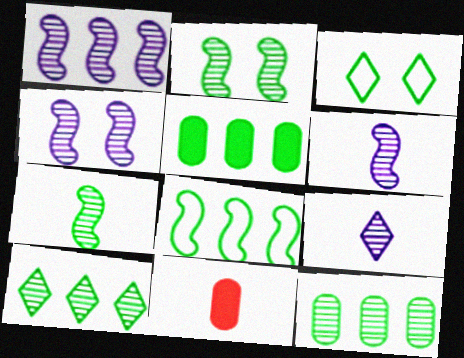[[1, 3, 11], 
[1, 4, 6], 
[3, 5, 7], 
[5, 8, 10]]